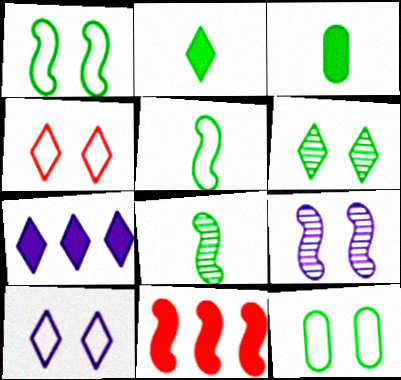[[5, 9, 11]]